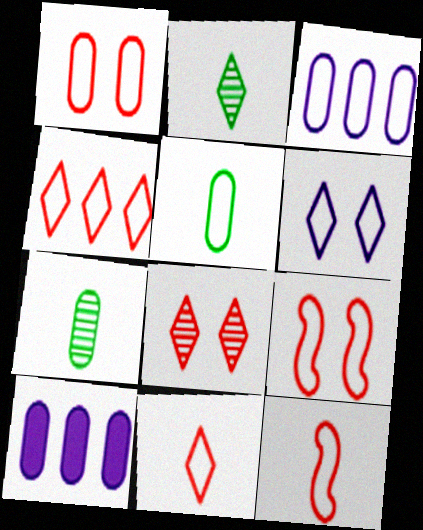[[1, 3, 5], 
[1, 4, 12], 
[1, 7, 10], 
[2, 9, 10]]